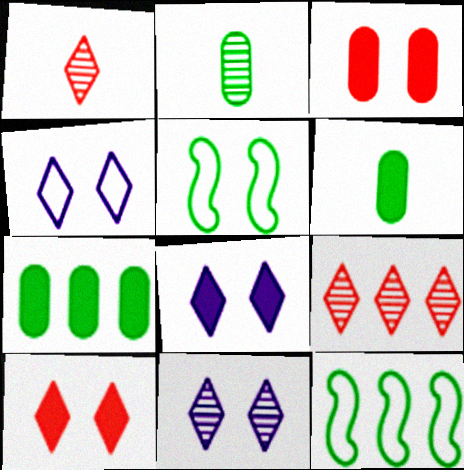[[3, 5, 11], 
[4, 8, 11]]